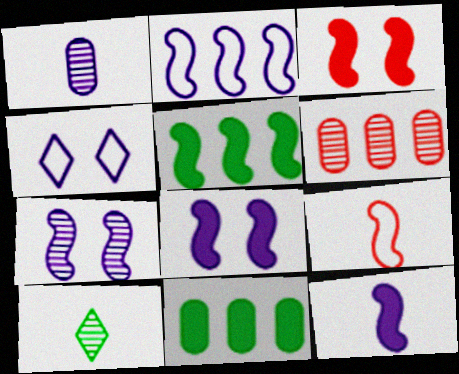[[2, 7, 12], 
[3, 5, 12], 
[5, 7, 9], 
[6, 7, 10]]